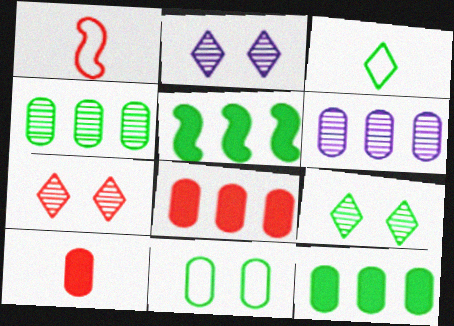[[1, 2, 12], 
[1, 7, 8], 
[2, 7, 9], 
[6, 10, 11]]